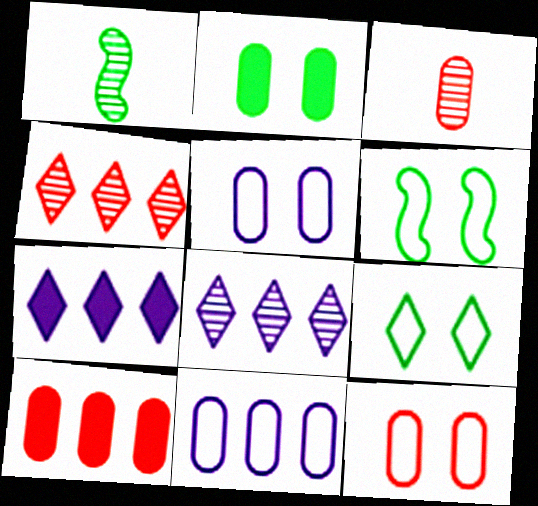[[1, 7, 12], 
[2, 3, 11], 
[3, 6, 7], 
[3, 10, 12]]